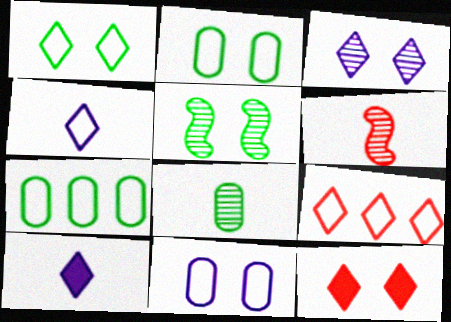[[1, 3, 12], 
[1, 4, 9], 
[5, 11, 12]]